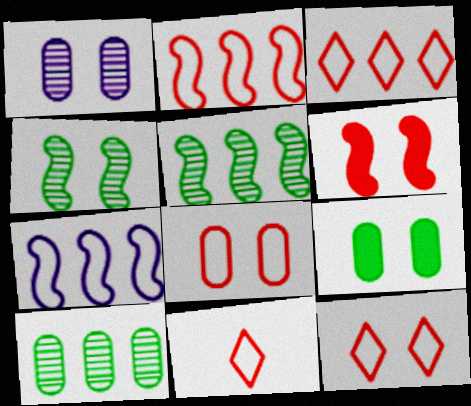[[1, 8, 9], 
[2, 8, 11], 
[3, 11, 12]]